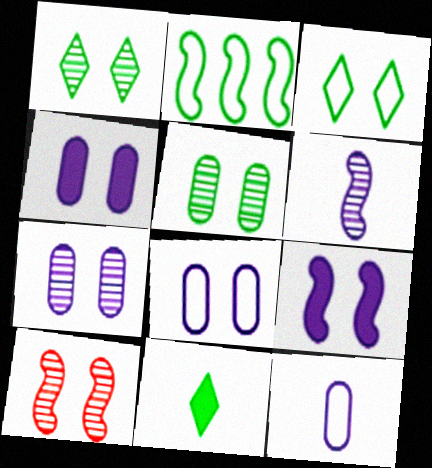[[1, 7, 10], 
[2, 5, 11], 
[3, 4, 10], 
[4, 7, 8]]